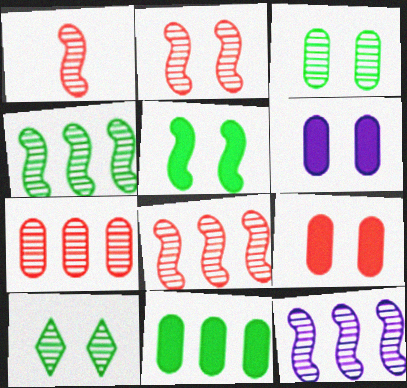[[1, 2, 8], 
[4, 8, 12]]